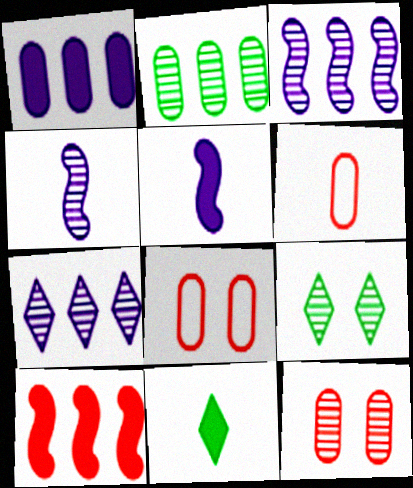[[3, 8, 11], 
[4, 6, 11]]